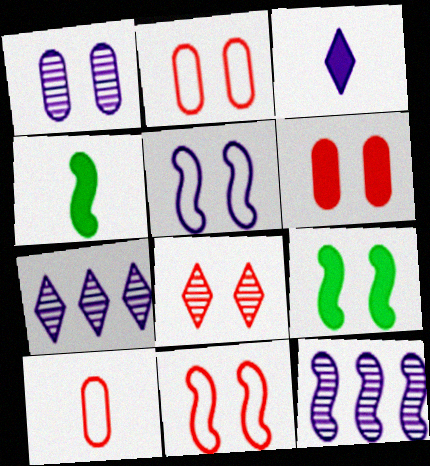[[2, 4, 7], 
[4, 11, 12], 
[6, 8, 11], 
[7, 9, 10]]